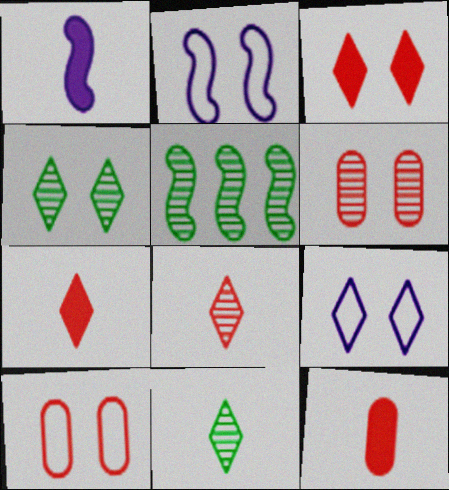[[3, 4, 9], 
[5, 9, 12]]